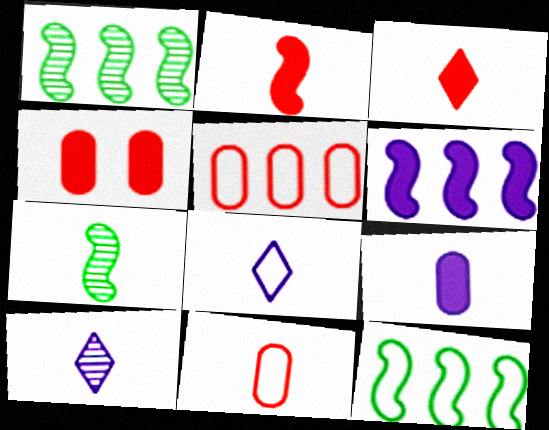[[1, 4, 8], 
[4, 10, 12]]